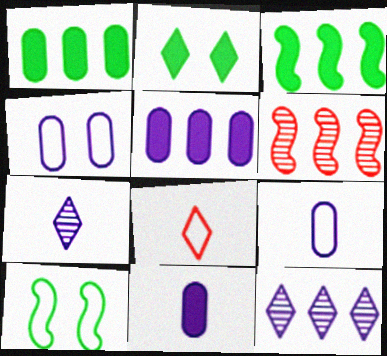[[2, 6, 9], 
[2, 8, 12]]